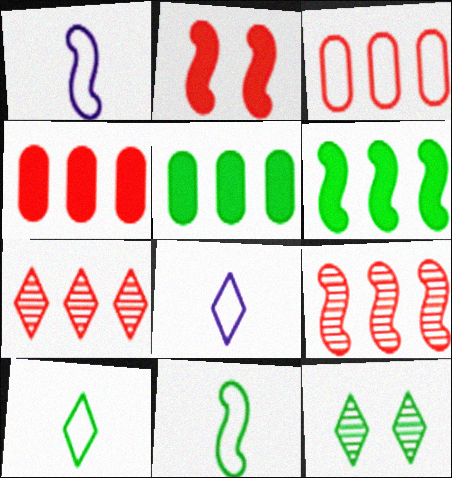[[1, 4, 12], 
[5, 11, 12]]